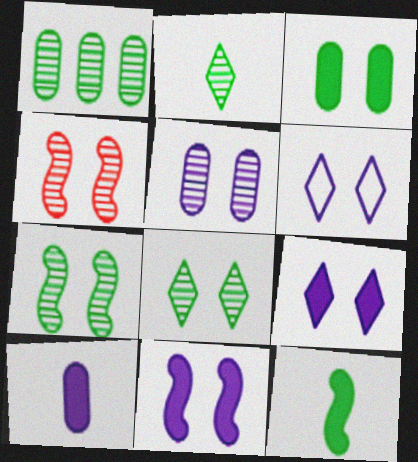[[1, 2, 7], 
[3, 4, 6], 
[4, 5, 8], 
[5, 6, 11]]